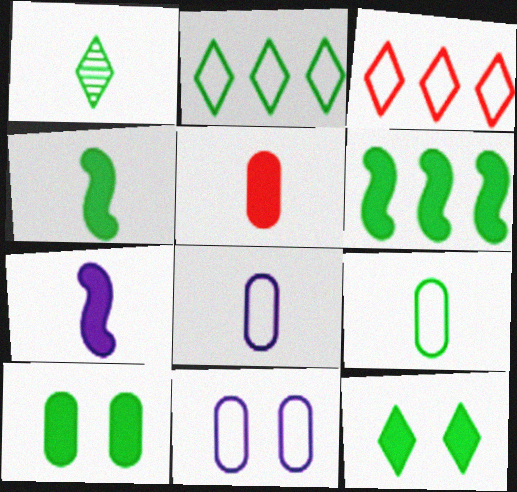[[1, 2, 12], 
[1, 4, 9]]